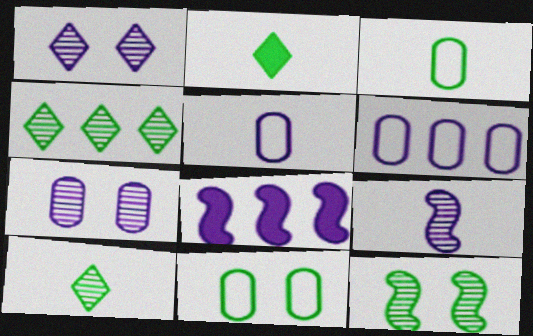[[1, 5, 8]]